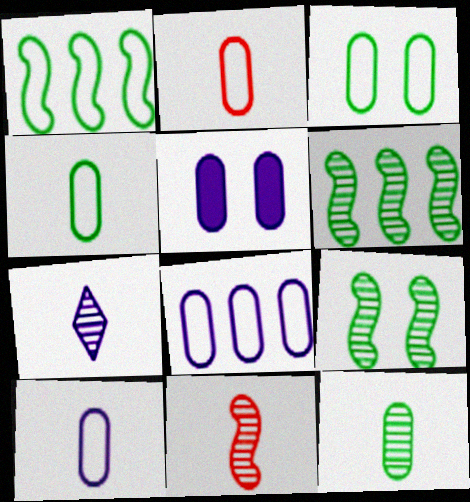[[2, 3, 8], 
[2, 4, 10], 
[7, 11, 12]]